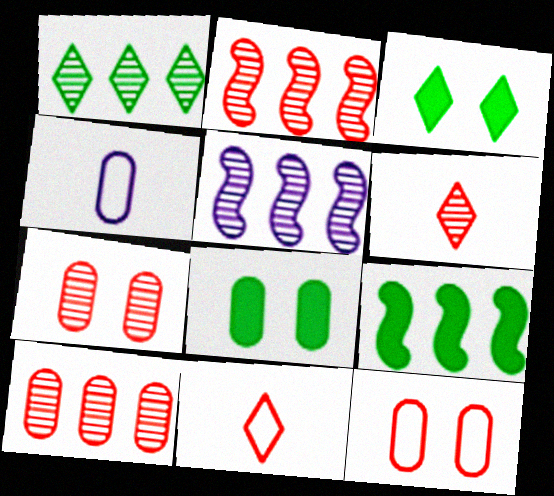[[1, 5, 10], 
[2, 3, 4], 
[2, 6, 7], 
[4, 8, 10], 
[5, 8, 11]]